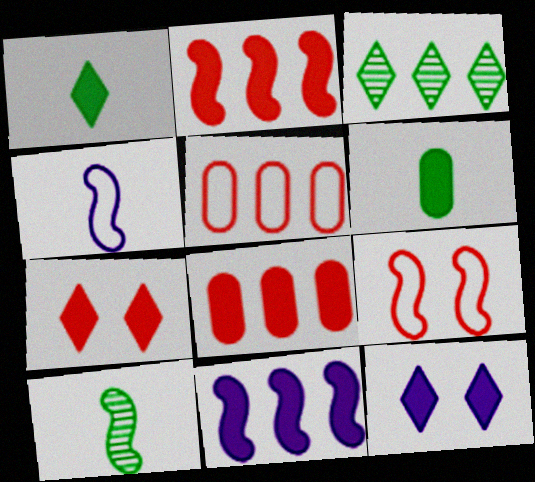[[2, 6, 12], 
[3, 5, 11], 
[5, 10, 12], 
[6, 7, 11], 
[9, 10, 11]]